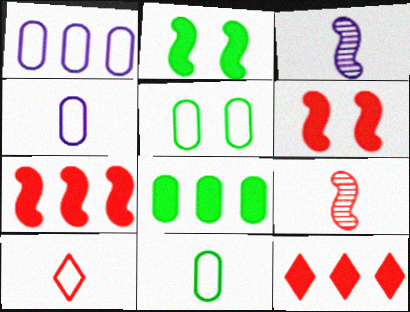[[3, 5, 12]]